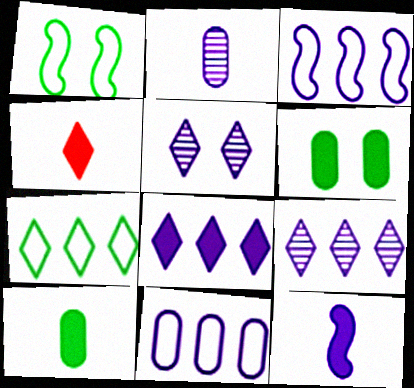[[4, 5, 7], 
[4, 10, 12], 
[5, 11, 12]]